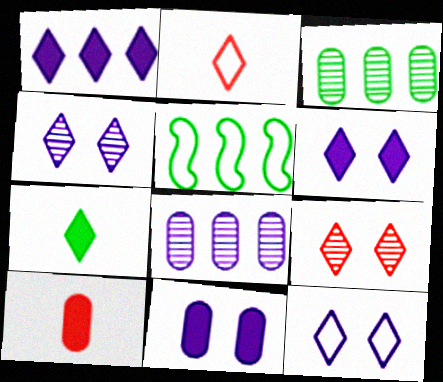[[4, 5, 10], 
[4, 6, 12]]